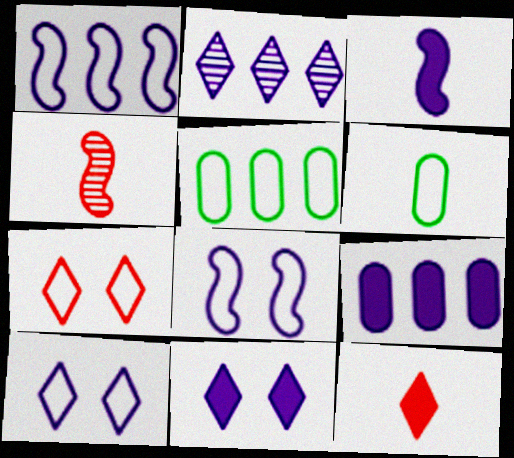[[1, 2, 9], 
[1, 6, 7], 
[3, 9, 11], 
[4, 5, 11]]